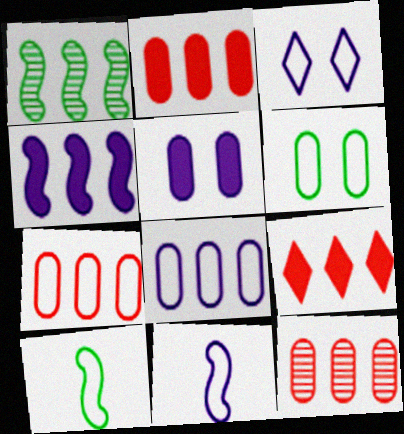[[1, 8, 9], 
[2, 7, 12], 
[3, 7, 10], 
[3, 8, 11]]